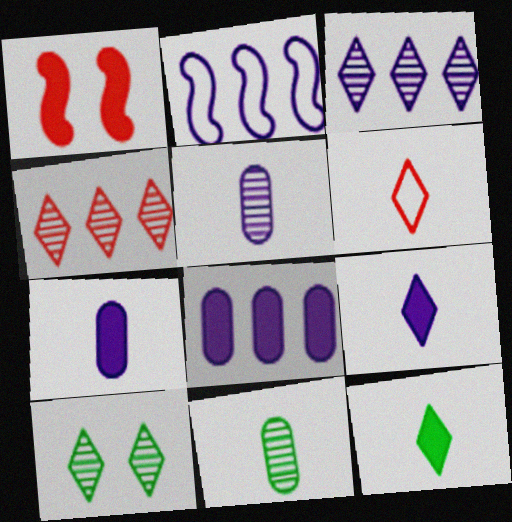[[1, 8, 12], 
[2, 3, 8]]